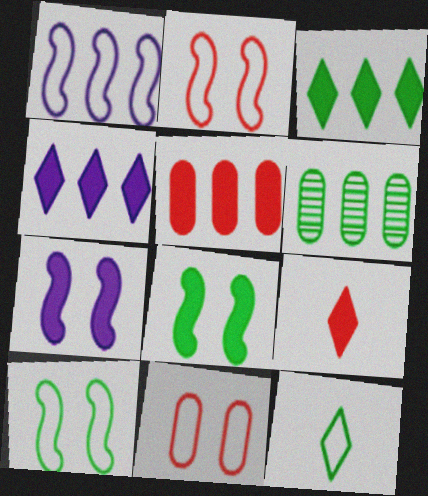[[1, 11, 12], 
[6, 8, 12]]